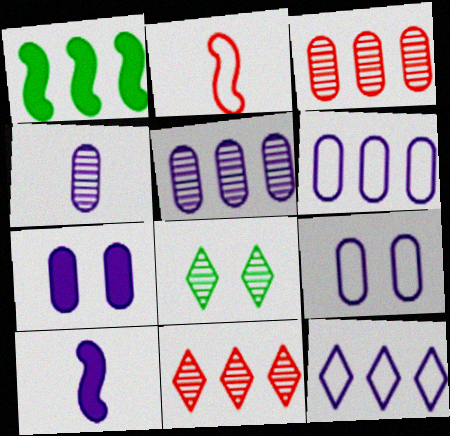[[1, 3, 12], 
[1, 6, 11], 
[4, 6, 7]]